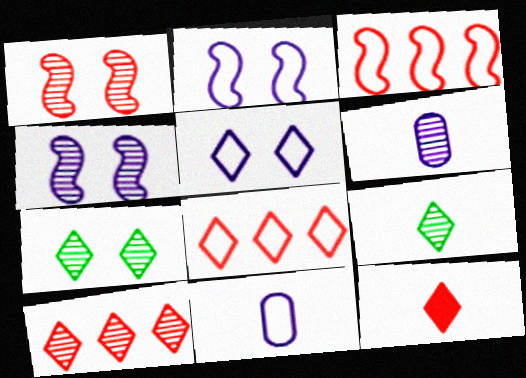[]